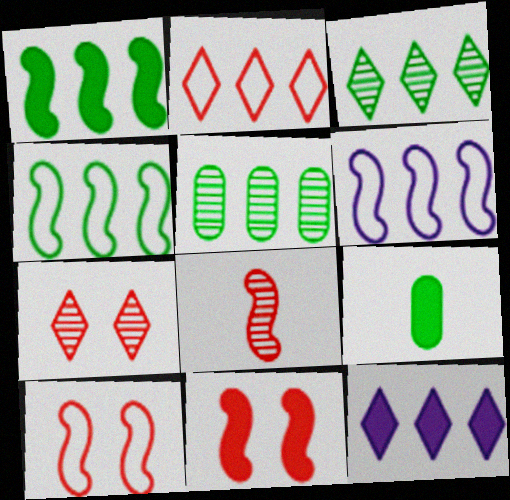[[2, 3, 12], 
[6, 7, 9], 
[9, 11, 12]]